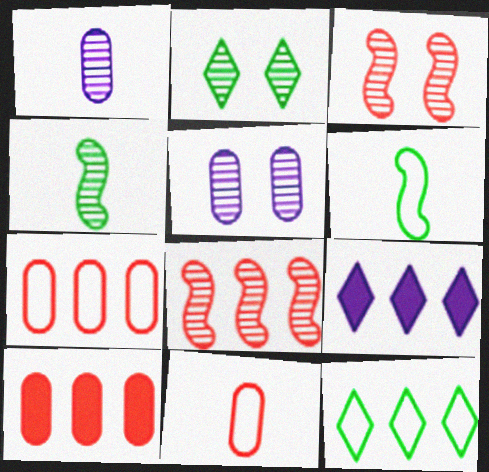[[1, 2, 8], 
[2, 3, 5]]